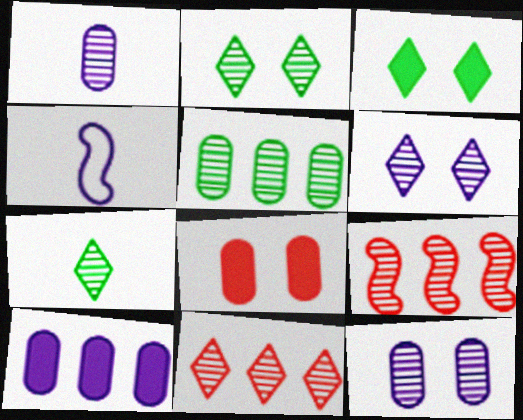[[1, 2, 9], 
[4, 6, 10], 
[6, 7, 11], 
[7, 9, 12]]